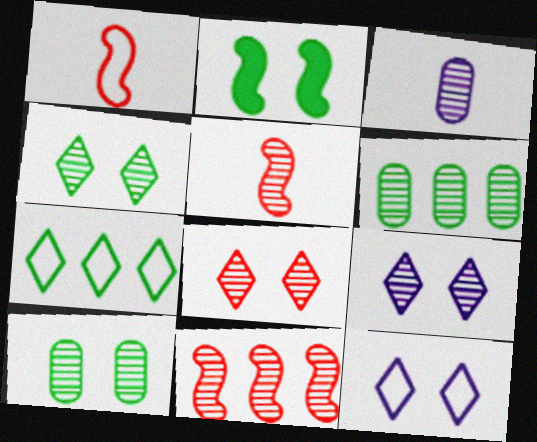[[3, 4, 11], 
[4, 8, 9], 
[5, 6, 9]]